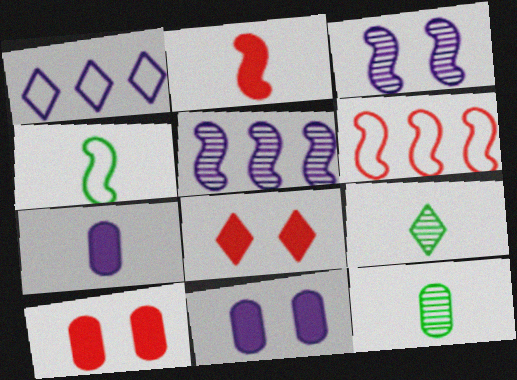[[1, 3, 7], 
[1, 8, 9], 
[6, 9, 11]]